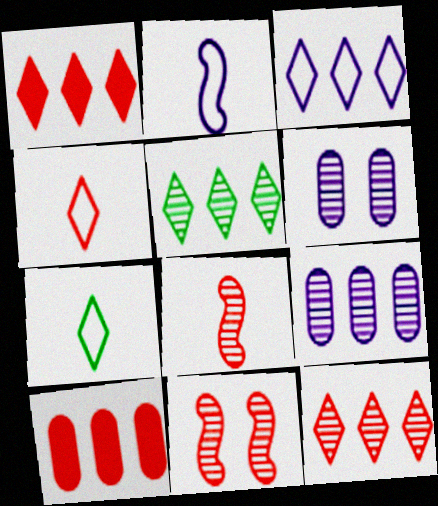[[1, 3, 5], 
[4, 10, 11], 
[5, 6, 8]]